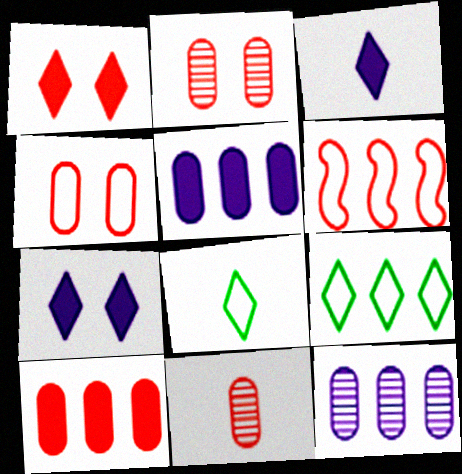[[1, 6, 11], 
[4, 10, 11]]